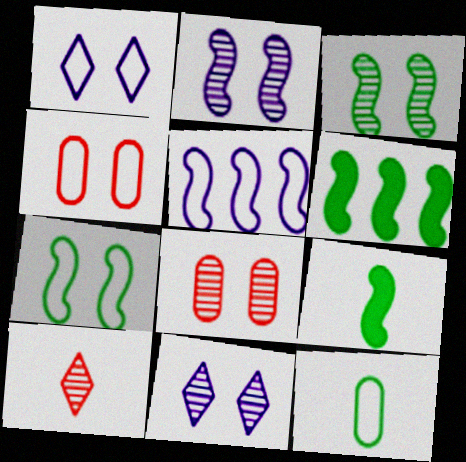[[1, 4, 7], 
[3, 8, 11]]